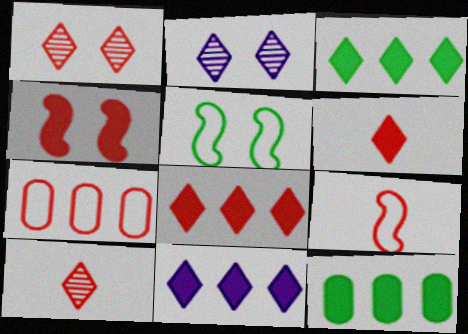[[2, 9, 12], 
[3, 8, 11], 
[4, 7, 10]]